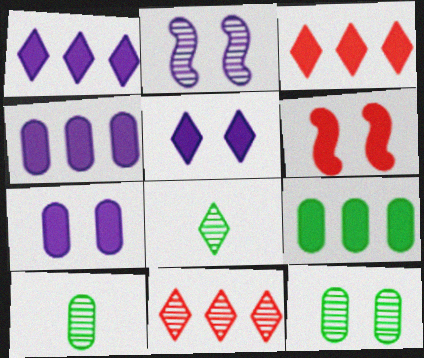[[2, 10, 11]]